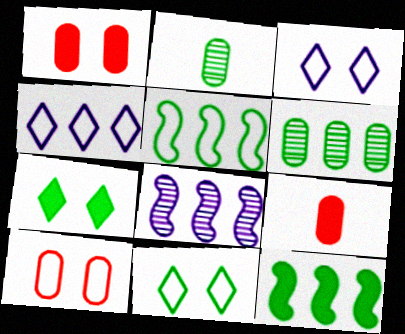[[2, 5, 7], 
[2, 11, 12], 
[8, 9, 11]]